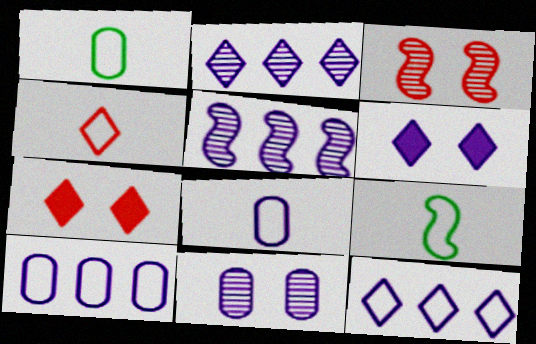[[1, 5, 7], 
[4, 8, 9], 
[5, 6, 8]]